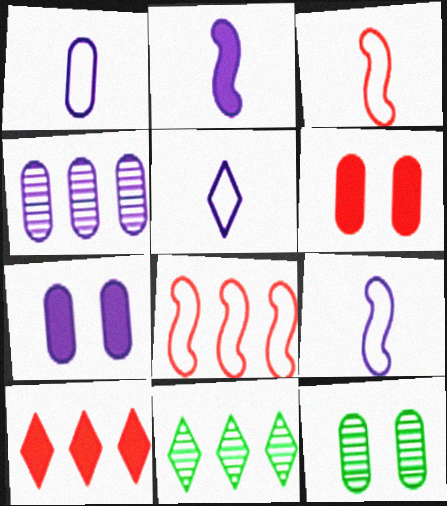[[1, 4, 7], 
[1, 5, 9], 
[3, 7, 11], 
[6, 9, 11], 
[9, 10, 12]]